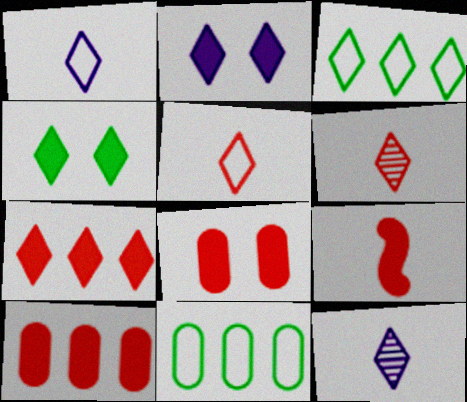[[2, 3, 6], 
[7, 8, 9]]